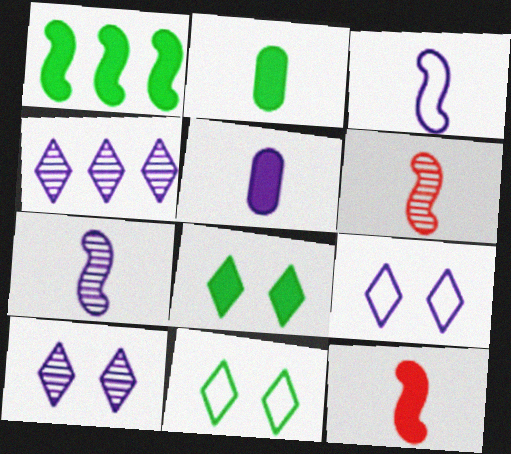[[1, 2, 8]]